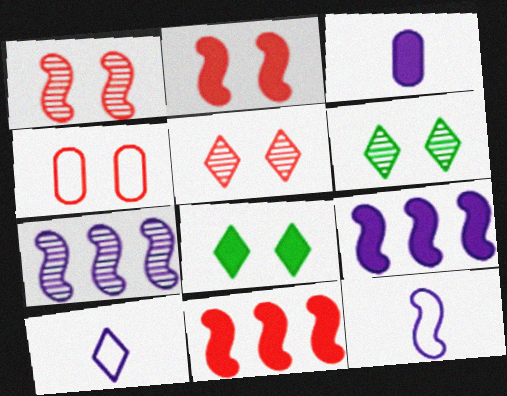[[2, 4, 5], 
[3, 8, 11]]